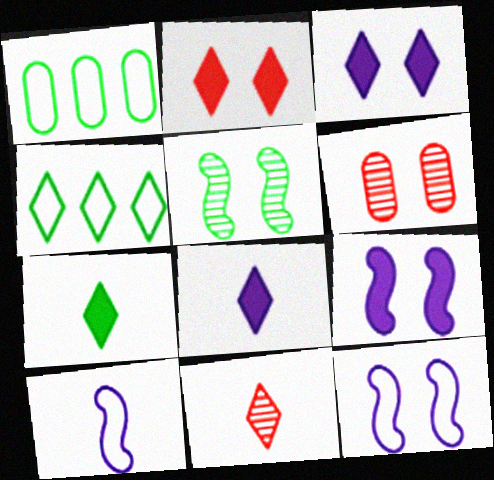[[1, 5, 7], 
[1, 9, 11], 
[3, 4, 11]]